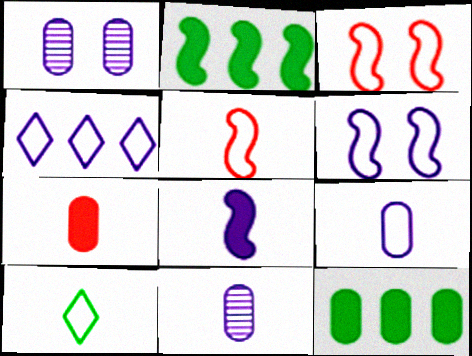[[1, 4, 8], 
[4, 6, 9], 
[5, 9, 10]]